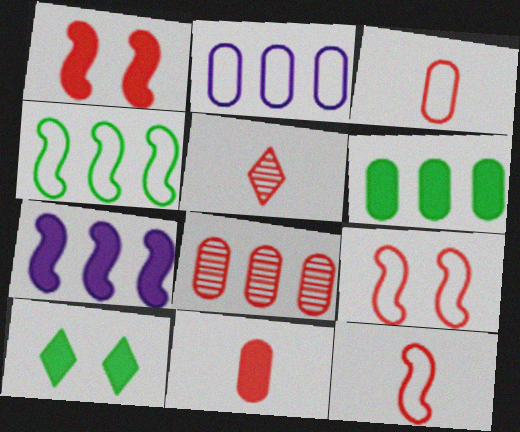[[2, 6, 8], 
[5, 11, 12], 
[7, 10, 11]]